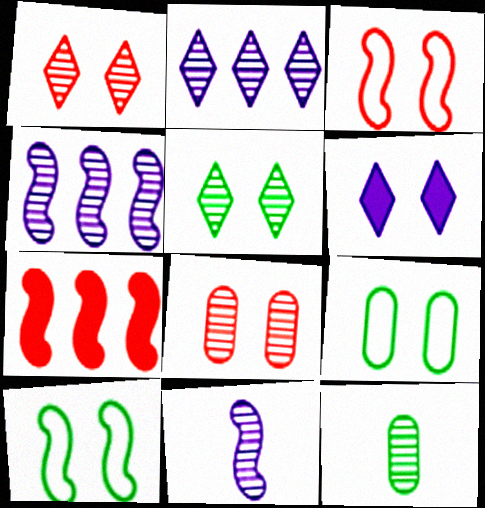[[1, 4, 12], 
[6, 8, 10], 
[7, 10, 11]]